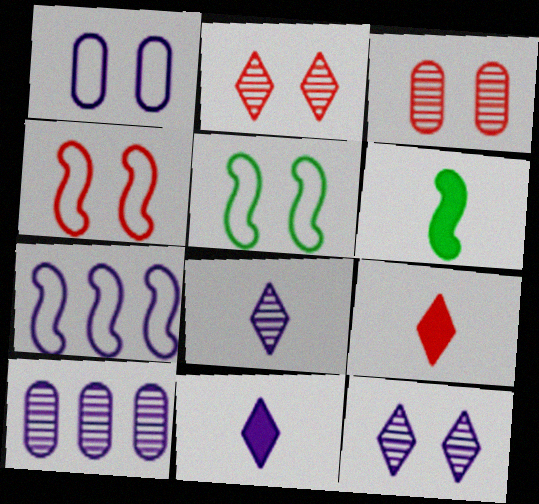[[5, 9, 10]]